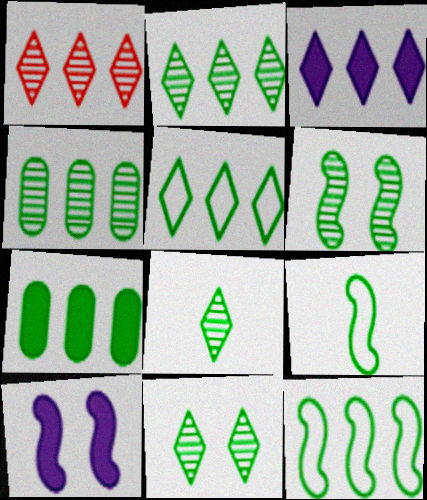[[1, 3, 5], 
[2, 7, 12], 
[2, 8, 11], 
[4, 6, 8], 
[7, 9, 11]]